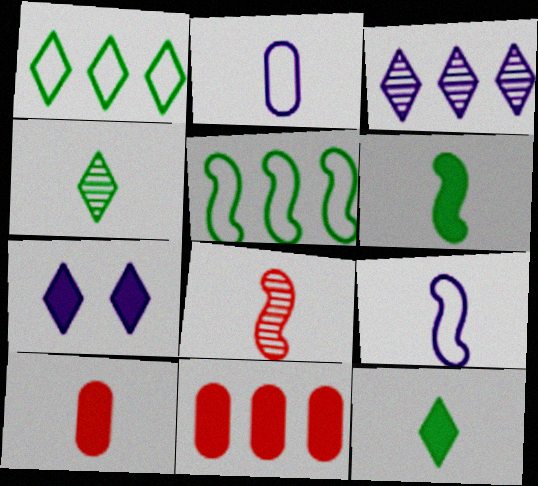[[2, 8, 12], 
[3, 5, 11], 
[4, 9, 10], 
[6, 7, 11], 
[6, 8, 9]]